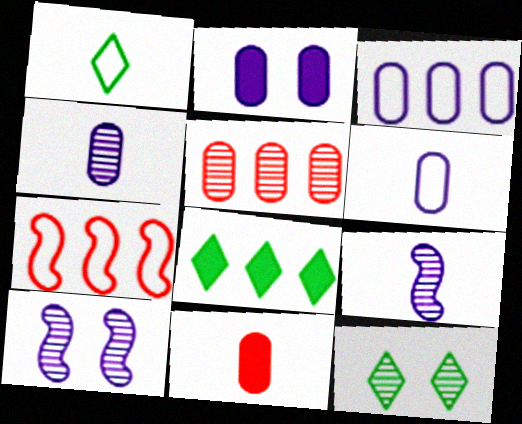[[1, 8, 12], 
[1, 9, 11], 
[2, 3, 4], 
[5, 9, 12]]